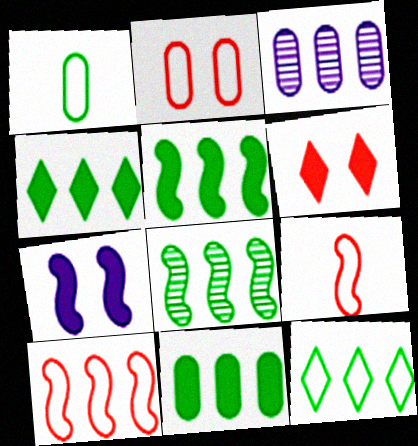[[3, 4, 10], 
[4, 5, 11], 
[7, 8, 9], 
[8, 11, 12]]